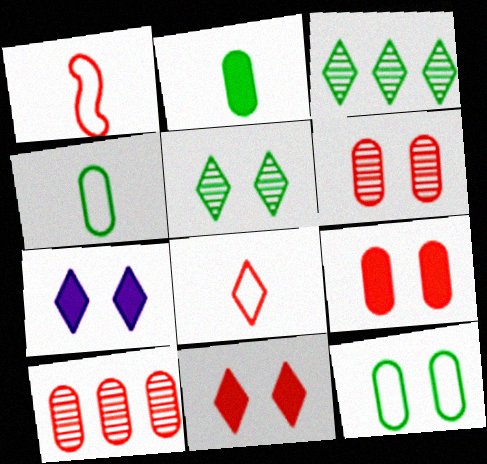[[1, 10, 11], 
[3, 7, 8]]